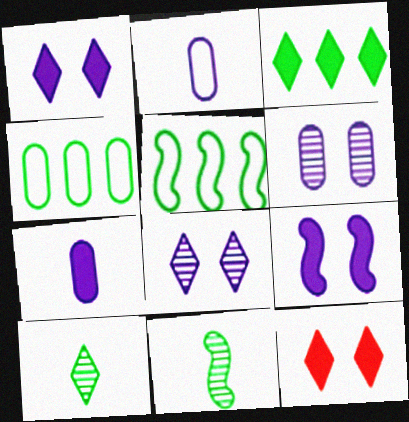[]